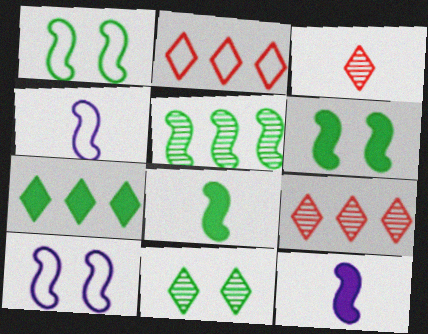[[1, 5, 8]]